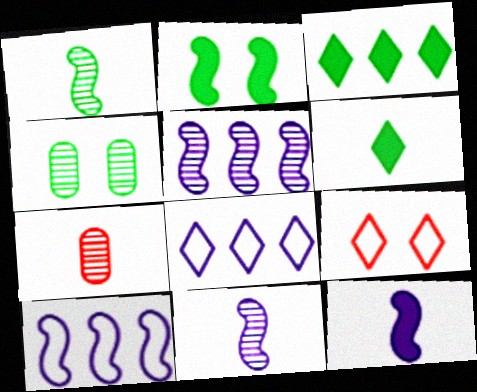[[2, 7, 8]]